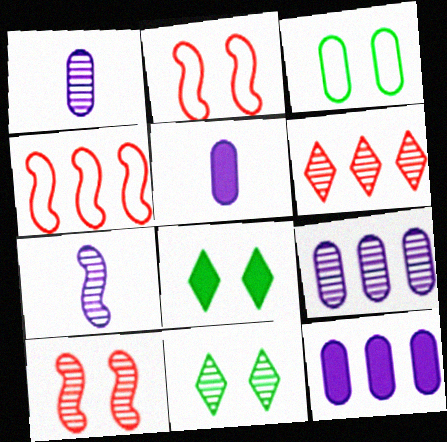[[1, 4, 8], 
[4, 5, 11]]